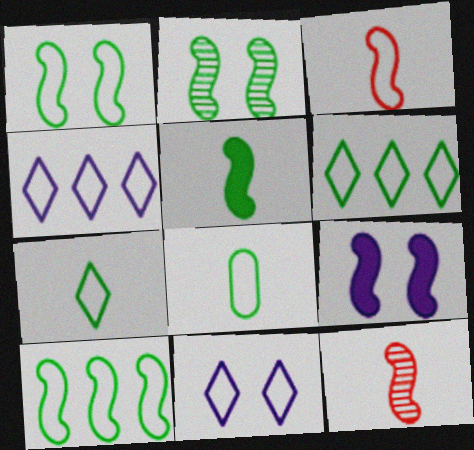[[1, 6, 8], 
[2, 5, 10], 
[9, 10, 12]]